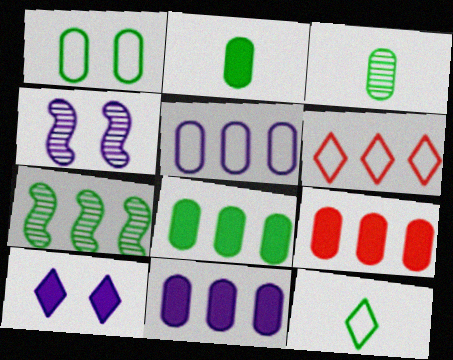[[1, 3, 8], 
[2, 4, 6], 
[4, 9, 12], 
[6, 7, 11], 
[8, 9, 11]]